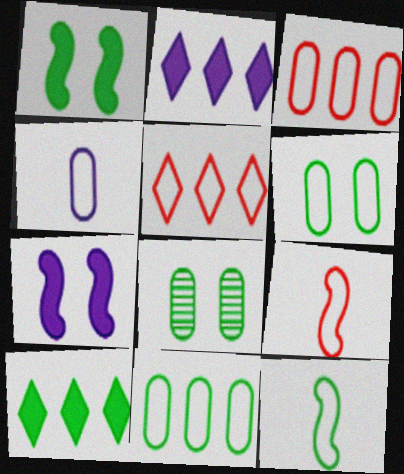[[2, 8, 9], 
[3, 4, 6], 
[8, 10, 12]]